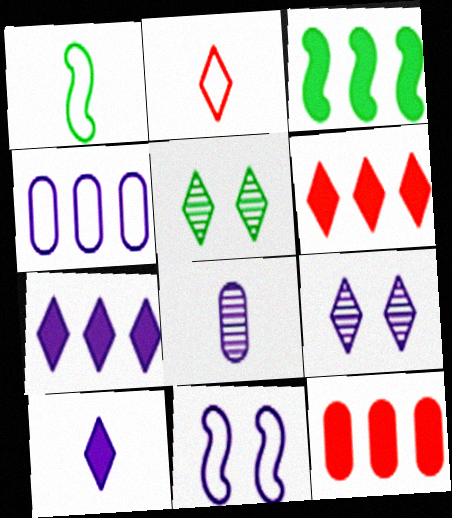[[1, 9, 12], 
[2, 5, 7], 
[3, 7, 12], 
[7, 8, 11]]